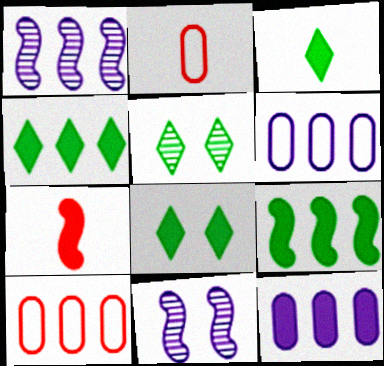[[1, 2, 8], 
[1, 4, 10], 
[2, 4, 11], 
[3, 4, 8], 
[3, 10, 11], 
[5, 6, 7], 
[7, 8, 12]]